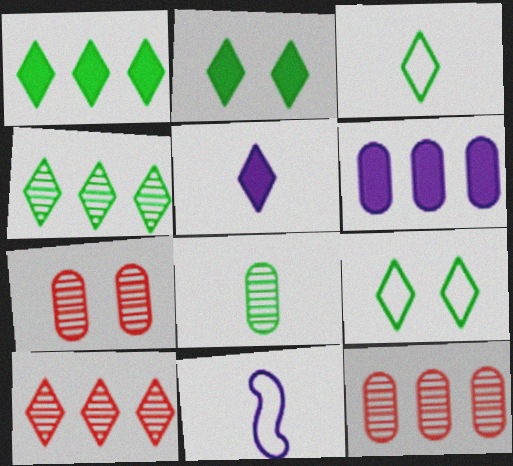[[1, 7, 11], 
[2, 3, 4], 
[2, 11, 12], 
[5, 9, 10]]